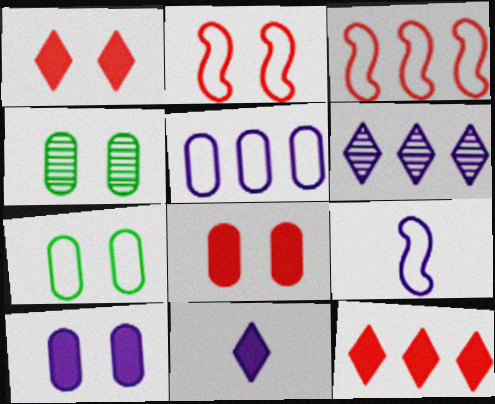[[3, 4, 11], 
[4, 9, 12], 
[6, 9, 10]]